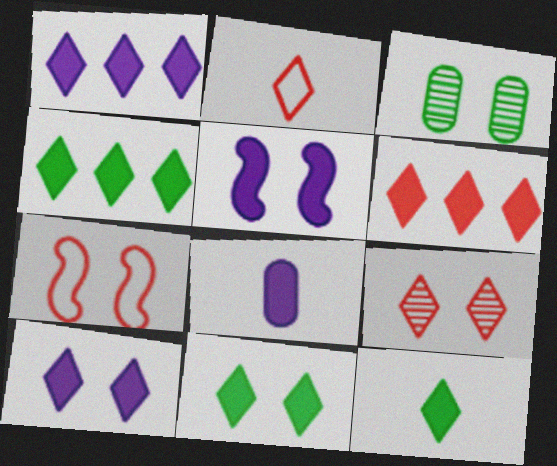[[1, 4, 6], 
[1, 5, 8], 
[2, 6, 9], 
[3, 7, 10], 
[4, 11, 12], 
[6, 10, 12]]